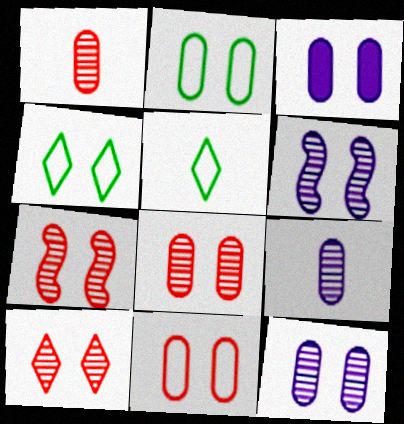[[2, 3, 8], 
[3, 4, 7], 
[7, 8, 10]]